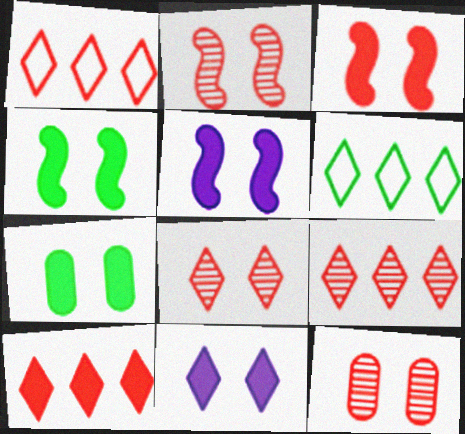[[1, 9, 10], 
[2, 8, 12], 
[3, 4, 5], 
[3, 7, 11]]